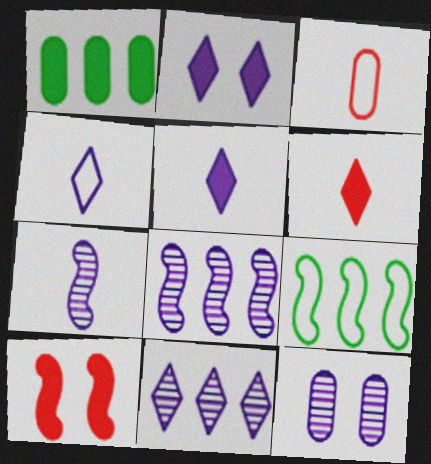[[1, 3, 12], 
[1, 5, 10], 
[2, 4, 11], 
[6, 9, 12], 
[7, 9, 10], 
[7, 11, 12]]